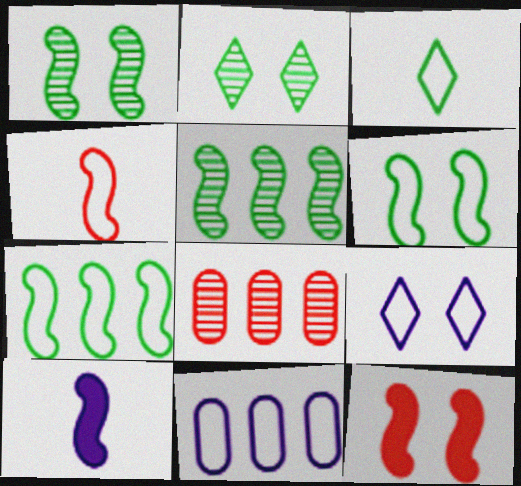[]